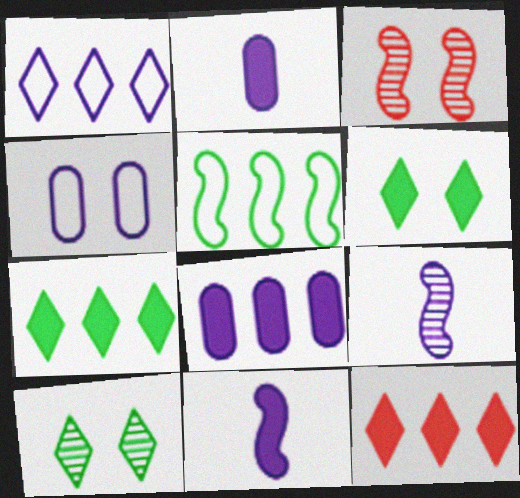[[3, 4, 6], 
[3, 5, 11]]